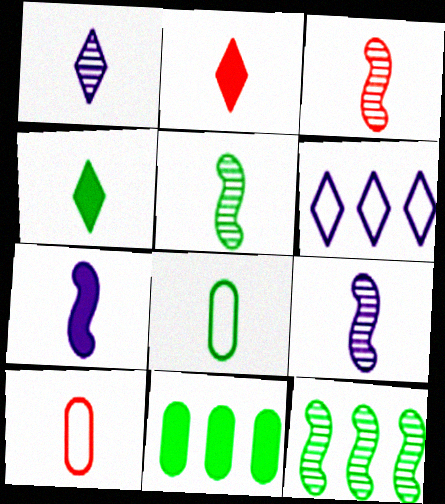[[2, 3, 10], 
[2, 8, 9], 
[3, 5, 9], 
[4, 5, 8], 
[4, 9, 10]]